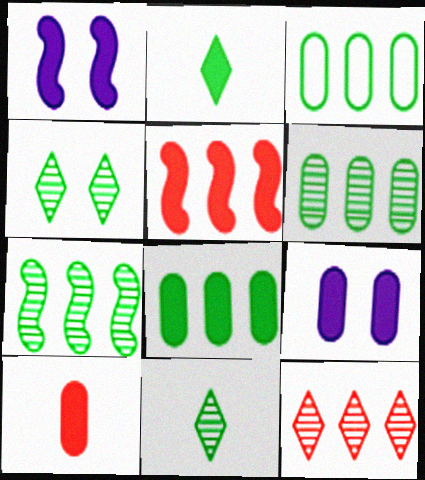[[2, 5, 9], 
[3, 6, 8], 
[8, 9, 10]]